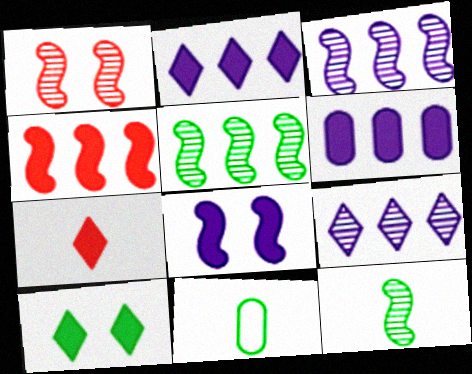[[1, 2, 11], 
[1, 3, 12], 
[2, 7, 10], 
[5, 10, 11]]